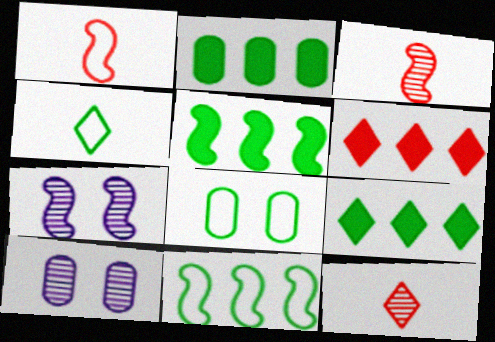[[1, 5, 7], 
[1, 9, 10], 
[2, 5, 9], 
[4, 8, 11]]